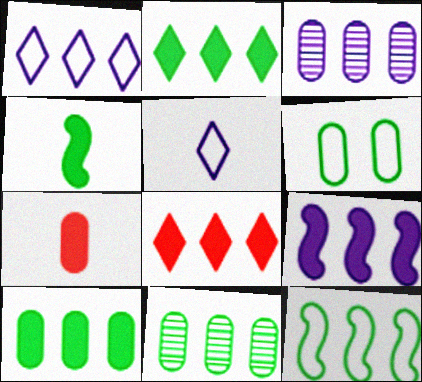[[1, 3, 9], 
[2, 11, 12], 
[3, 6, 7], 
[3, 8, 12], 
[8, 9, 10]]